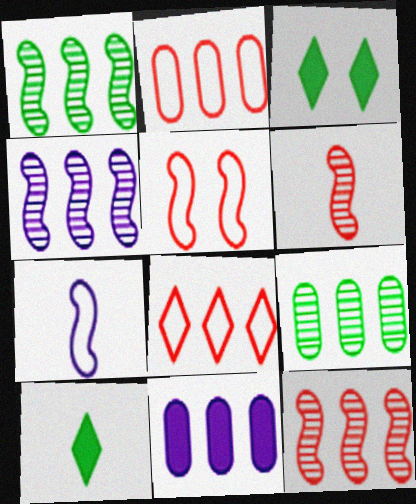[[1, 4, 12], 
[1, 8, 11], 
[2, 9, 11]]